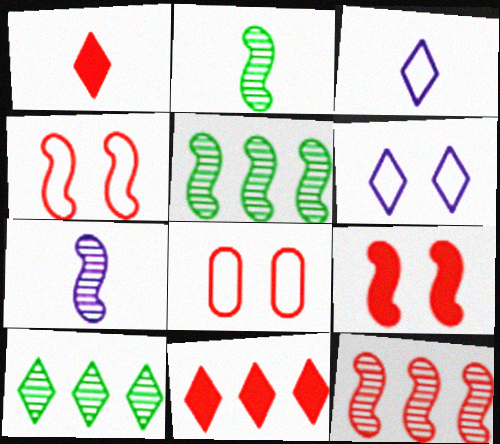[[1, 6, 10], 
[1, 8, 12]]